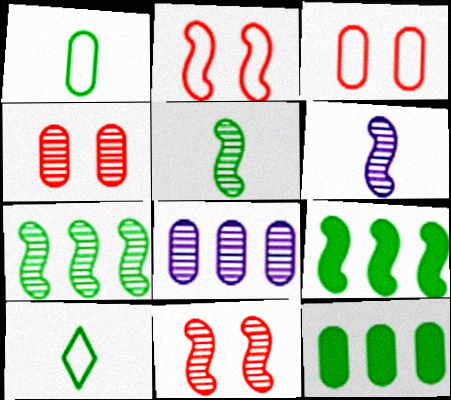[[2, 6, 9], 
[6, 7, 11]]